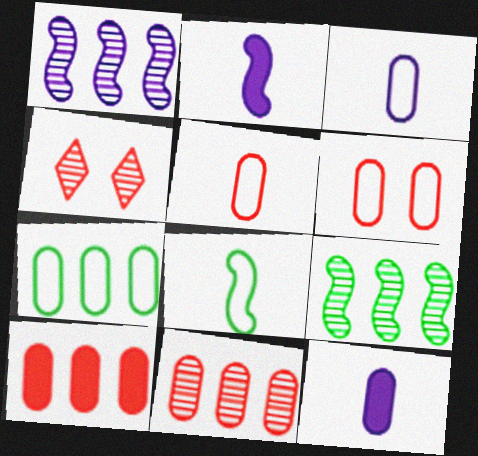[[2, 4, 7], 
[3, 6, 7]]